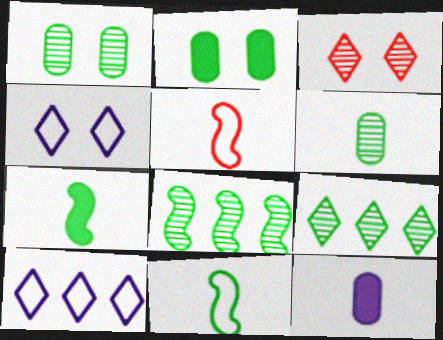[[2, 9, 11]]